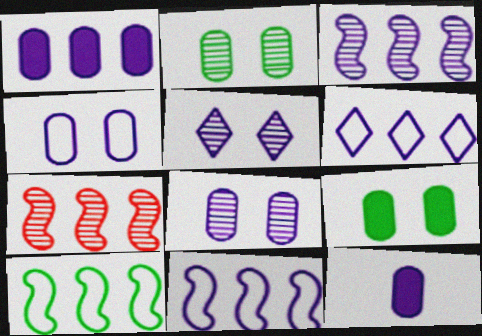[[1, 3, 6], 
[5, 11, 12]]